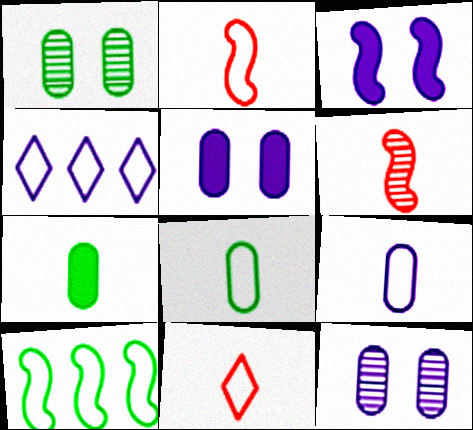[[3, 6, 10]]